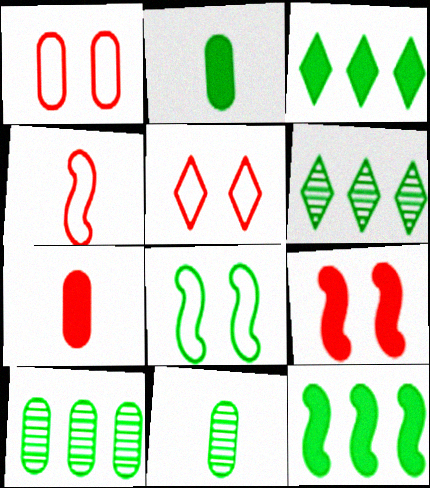[[2, 6, 8], 
[3, 8, 11]]